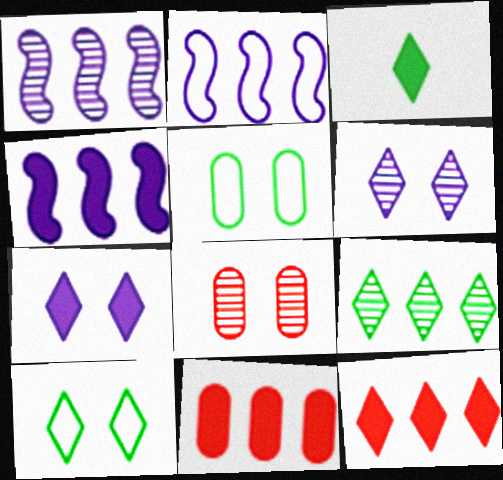[[1, 2, 4], 
[2, 3, 8], 
[2, 9, 11], 
[3, 7, 12], 
[3, 9, 10]]